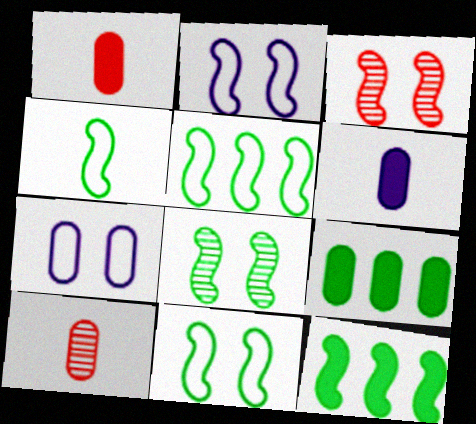[[4, 5, 11], 
[4, 8, 12], 
[7, 9, 10]]